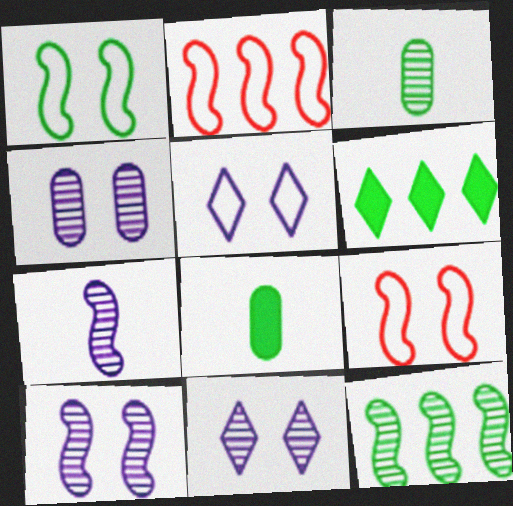[[1, 3, 6], 
[2, 8, 11], 
[4, 10, 11]]